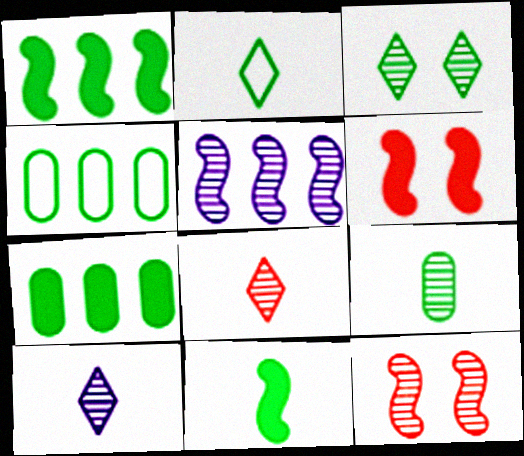[[2, 9, 11], 
[3, 4, 11], 
[4, 6, 10]]